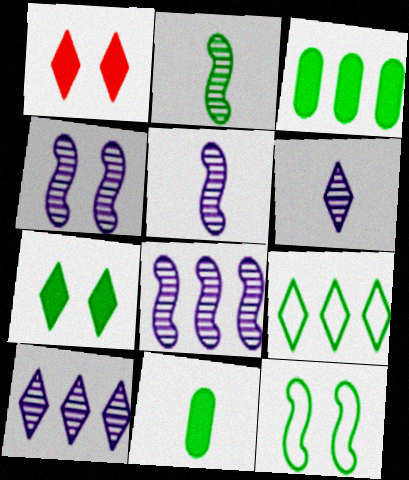[[1, 6, 9], 
[4, 5, 8]]